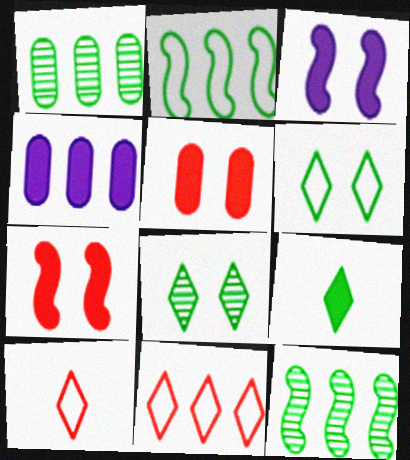[[1, 3, 10], 
[4, 7, 9], 
[4, 11, 12]]